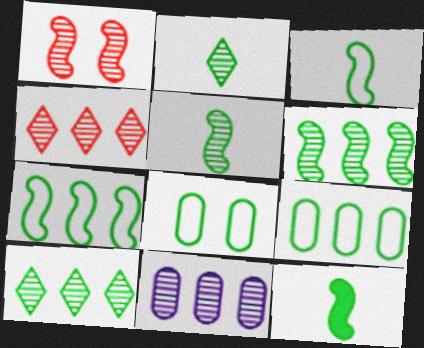[[1, 2, 11], 
[3, 5, 12], 
[4, 6, 11], 
[8, 10, 12]]